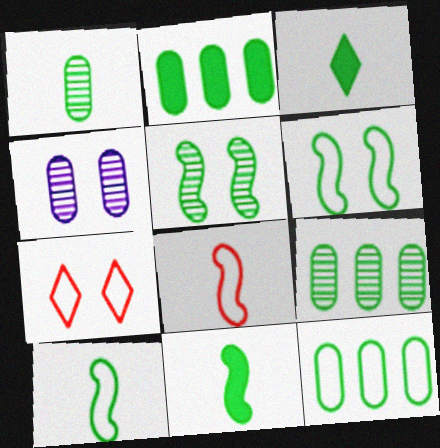[[1, 3, 10], 
[2, 9, 12], 
[3, 5, 12], 
[3, 6, 9]]